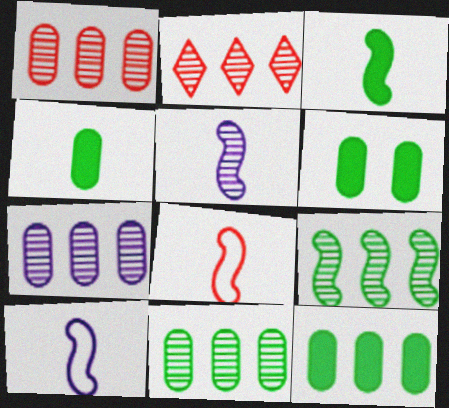[[1, 7, 11], 
[2, 6, 10], 
[2, 7, 9], 
[3, 5, 8], 
[4, 6, 12]]